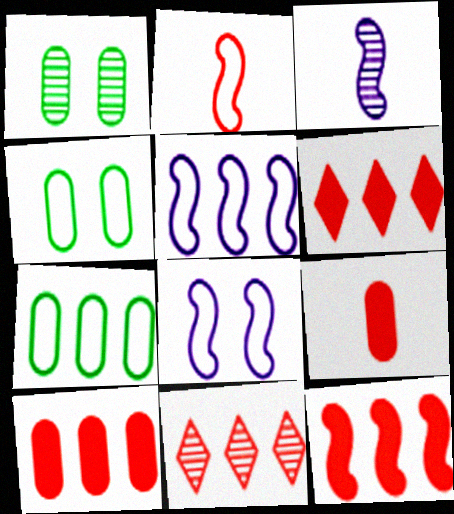[[1, 3, 11], 
[3, 4, 6], 
[6, 10, 12]]